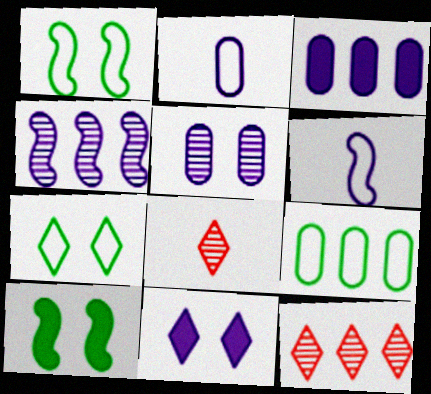[[1, 3, 8], 
[2, 3, 5], 
[2, 4, 11], 
[2, 10, 12]]